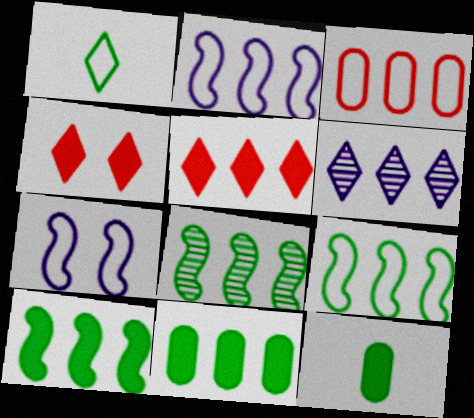[[1, 3, 7], 
[1, 4, 6], 
[3, 6, 10], 
[8, 9, 10]]